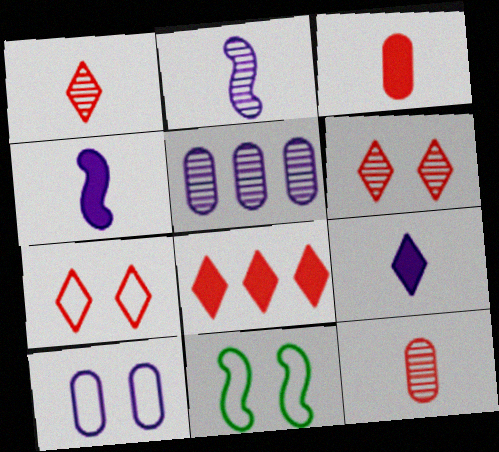[[1, 7, 8], 
[7, 10, 11]]